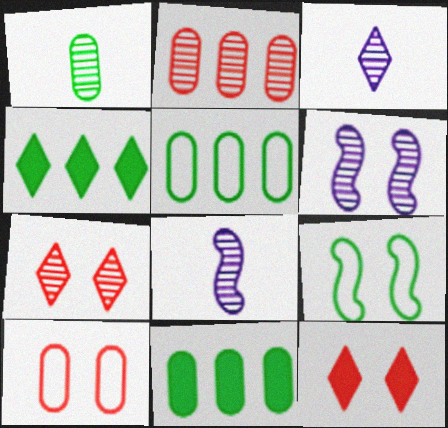[[1, 4, 9], 
[4, 8, 10], 
[5, 8, 12]]